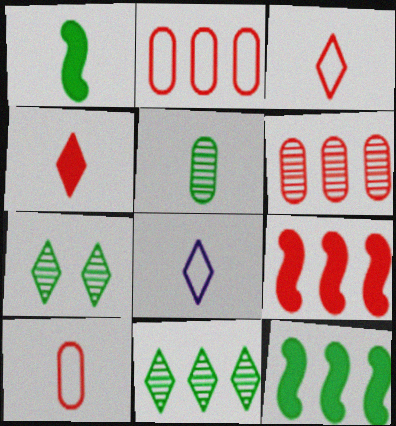[]